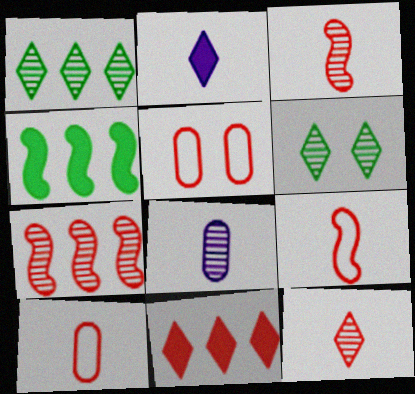[[3, 5, 11], 
[6, 7, 8]]